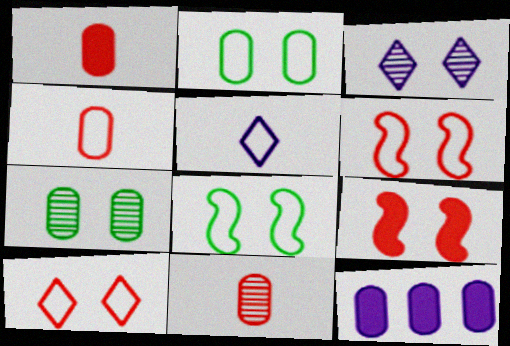[[1, 4, 11], 
[2, 3, 9], 
[2, 11, 12], 
[4, 7, 12]]